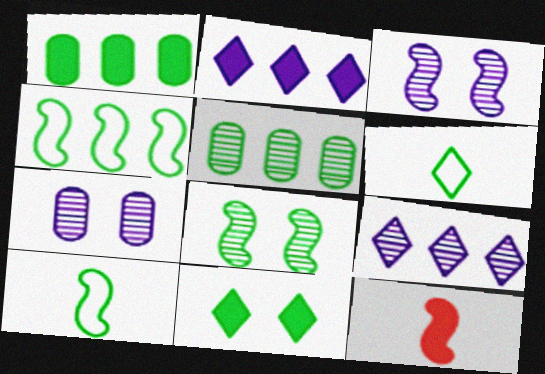[[1, 6, 8], 
[3, 4, 12], 
[5, 10, 11]]